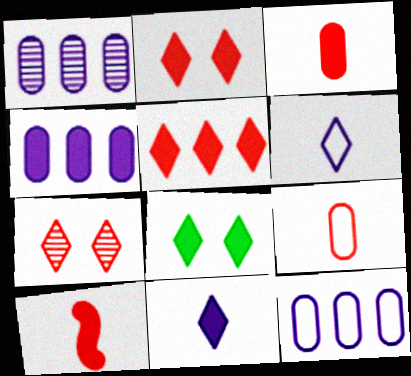[[1, 4, 12], 
[4, 8, 10], 
[5, 8, 11]]